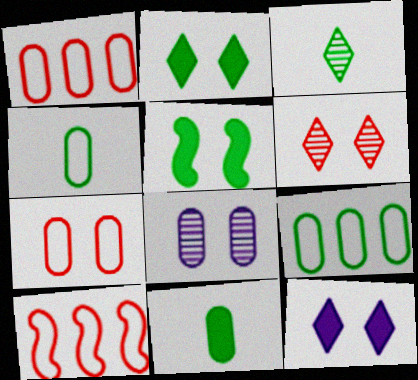[[1, 8, 11], 
[3, 5, 9]]